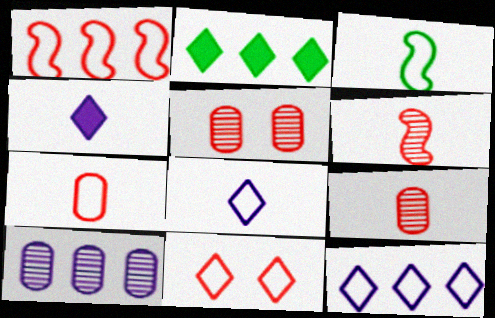[[1, 2, 10], 
[1, 7, 11], 
[3, 4, 9], 
[3, 7, 8]]